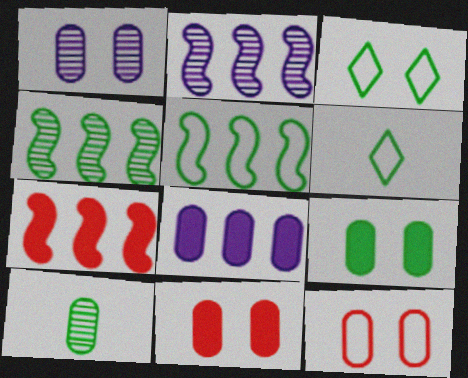[[1, 6, 7], 
[1, 9, 12], 
[2, 5, 7], 
[2, 6, 11], 
[4, 6, 9], 
[8, 10, 12]]